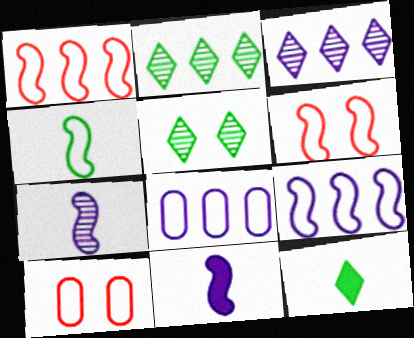[[2, 10, 11], 
[4, 6, 9]]